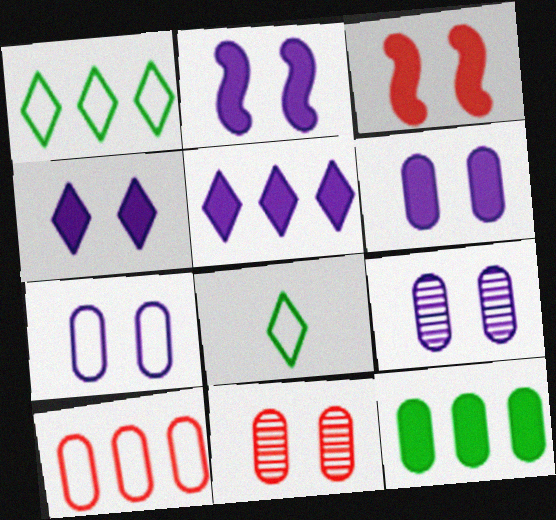[[2, 4, 6], 
[6, 7, 9]]